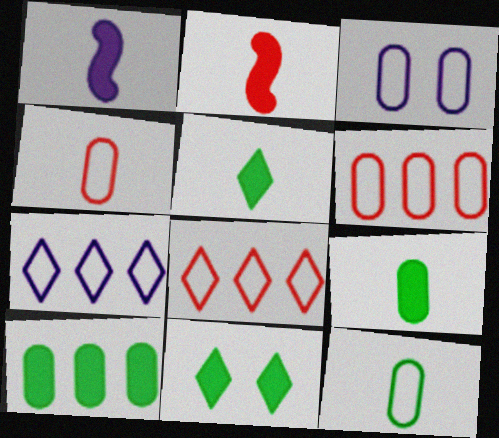[[3, 6, 12]]